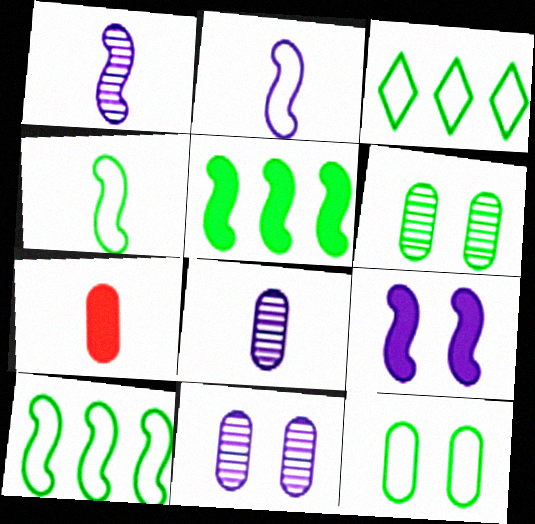[[3, 4, 12]]